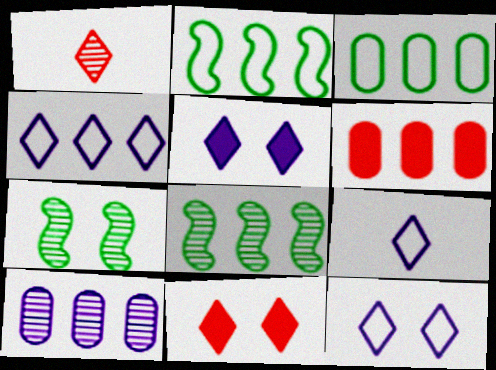[[1, 7, 10], 
[3, 6, 10], 
[4, 6, 8], 
[4, 9, 12], 
[6, 7, 9]]